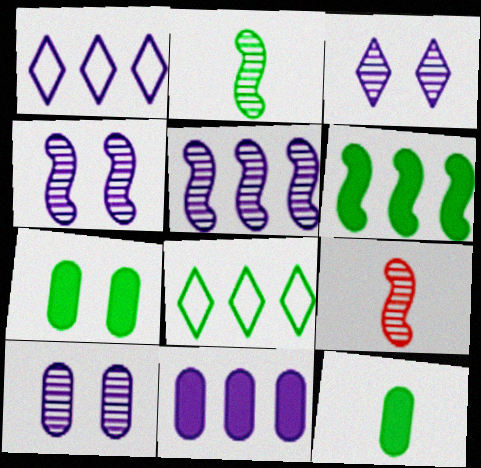[[1, 5, 11], 
[1, 7, 9], 
[2, 7, 8], 
[3, 4, 10]]